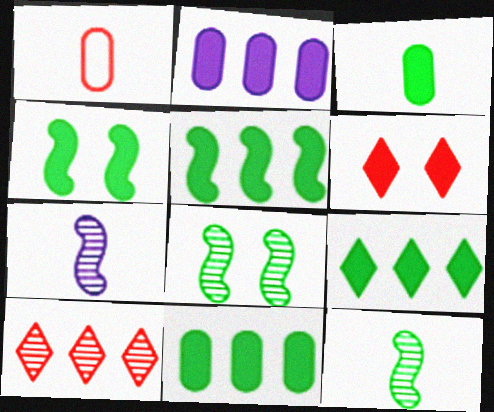[[3, 4, 9], 
[5, 9, 11]]